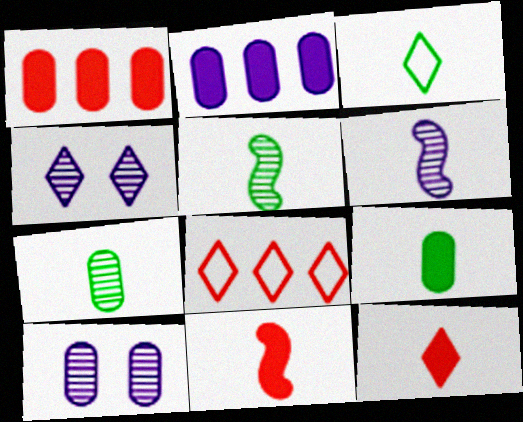[[3, 5, 9]]